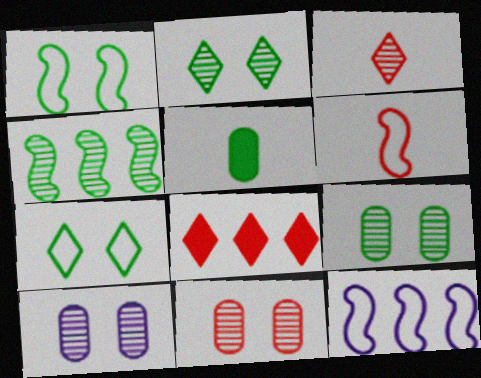[[1, 6, 12], 
[3, 4, 10], 
[4, 5, 7], 
[6, 8, 11], 
[9, 10, 11]]